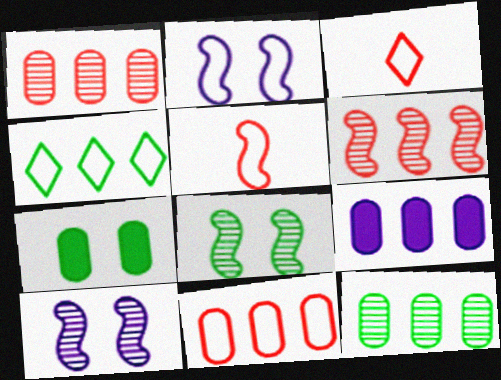[[3, 8, 9], 
[4, 6, 9], 
[9, 11, 12]]